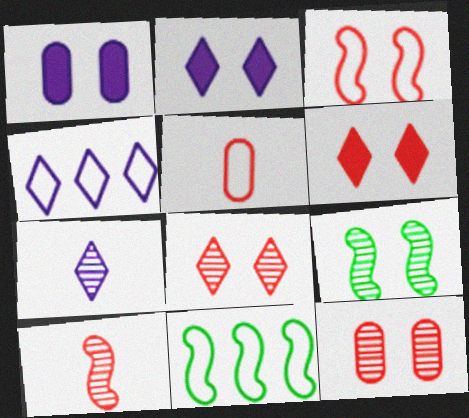[[2, 4, 7], 
[3, 6, 12]]